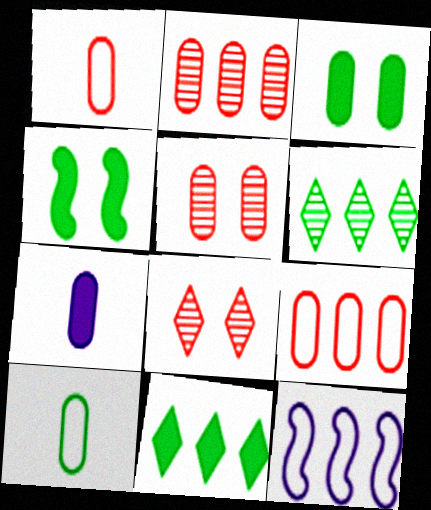[[2, 11, 12], 
[4, 6, 10]]